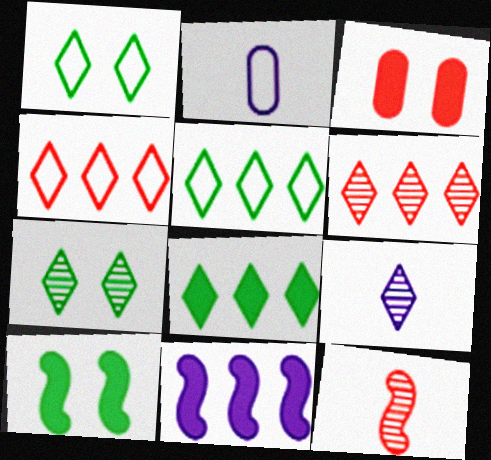[[2, 6, 10], 
[3, 4, 12], 
[6, 7, 9]]